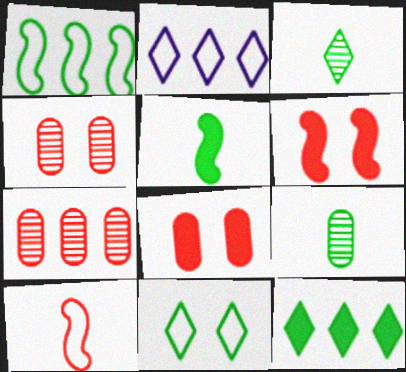[[2, 4, 5], 
[2, 6, 9], 
[3, 11, 12]]